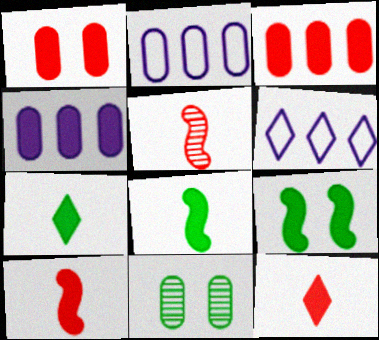[[4, 9, 12], 
[6, 10, 11]]